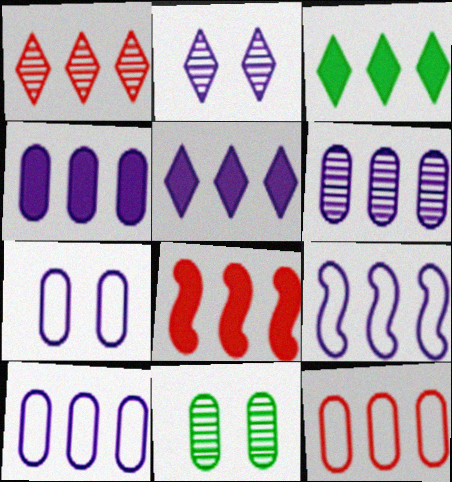[[1, 8, 12], 
[3, 4, 8], 
[4, 6, 10], 
[5, 6, 9]]